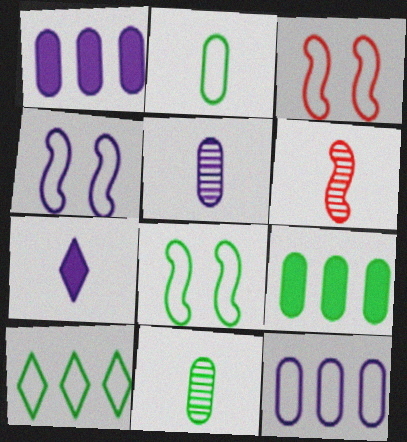[[2, 6, 7], 
[2, 8, 10], 
[3, 4, 8]]